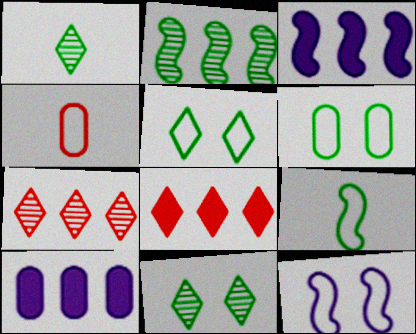[[3, 4, 11]]